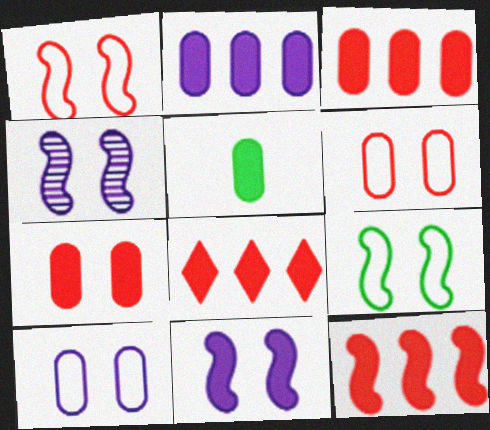[[2, 5, 7], 
[3, 8, 12], 
[5, 8, 11]]